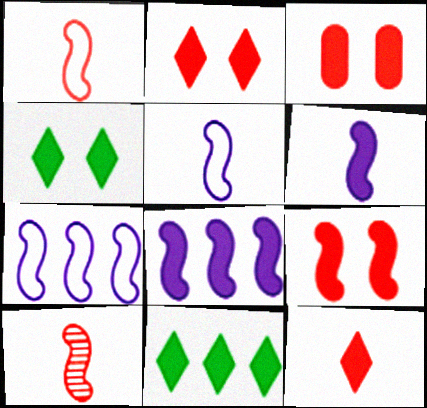[[2, 3, 9], 
[3, 6, 11]]